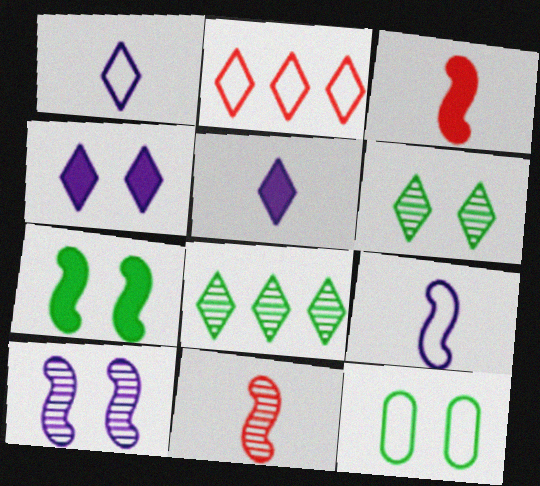[[2, 5, 6], 
[2, 9, 12], 
[6, 7, 12]]